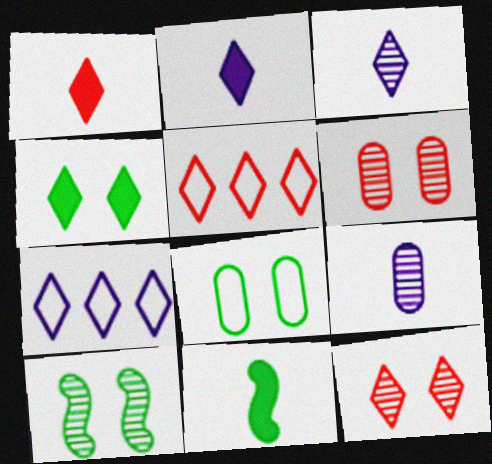[[1, 5, 12], 
[3, 4, 5], 
[4, 8, 10], 
[6, 7, 11]]